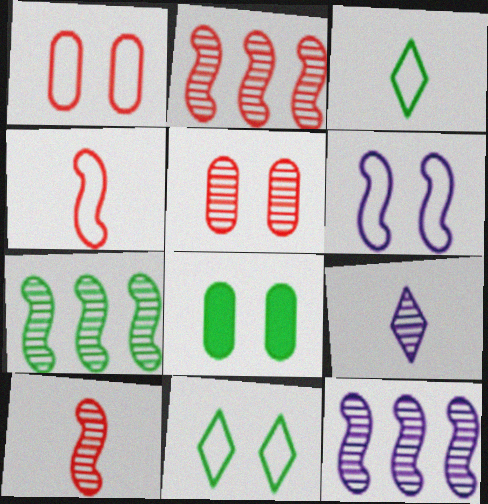[[1, 6, 11], 
[2, 7, 12], 
[3, 7, 8], 
[5, 7, 9]]